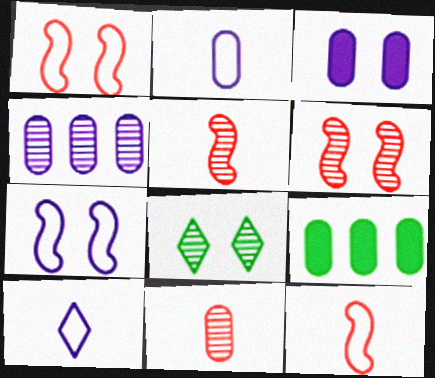[[1, 3, 8], 
[2, 3, 4], 
[4, 5, 8], 
[6, 9, 10]]